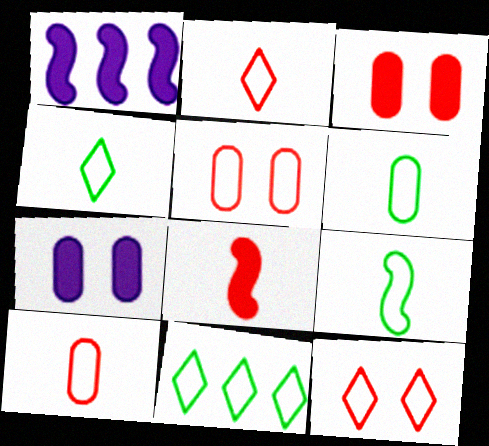[[4, 6, 9]]